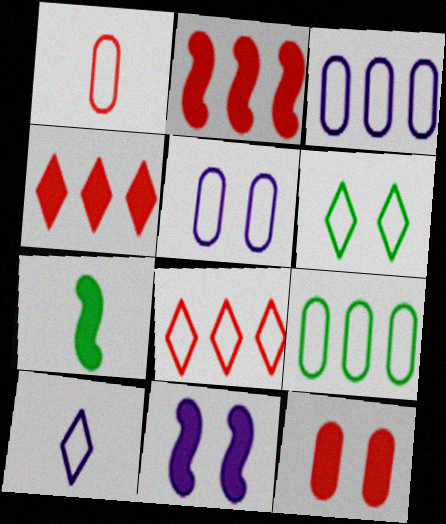[[1, 5, 9], 
[2, 7, 11], 
[6, 8, 10]]